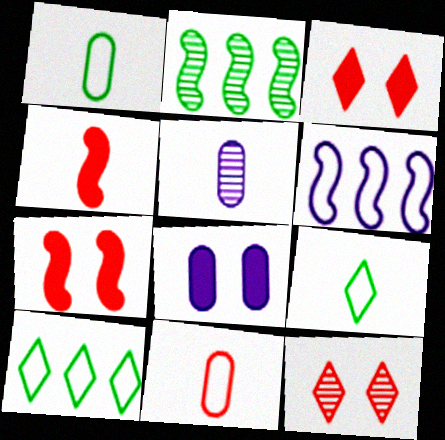[[2, 5, 12], 
[4, 5, 9], 
[5, 7, 10]]